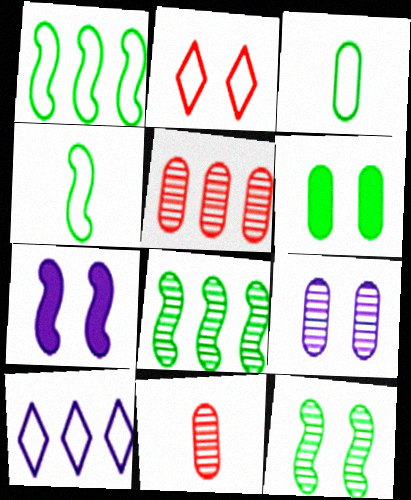[]